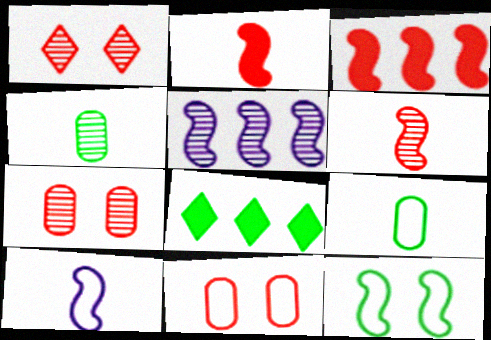[[1, 4, 5], 
[2, 5, 12], 
[4, 8, 12], 
[7, 8, 10]]